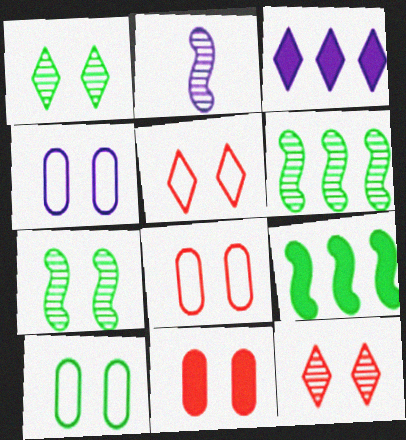[[2, 3, 4], 
[4, 8, 10]]